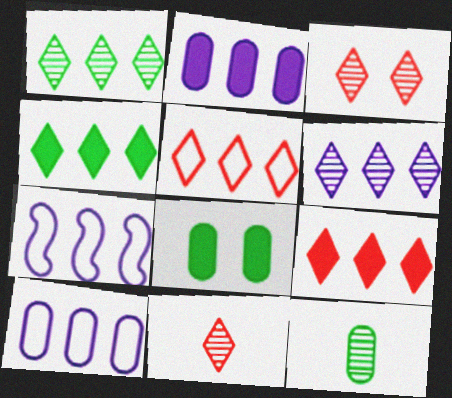[[2, 6, 7], 
[4, 5, 6], 
[7, 8, 11]]